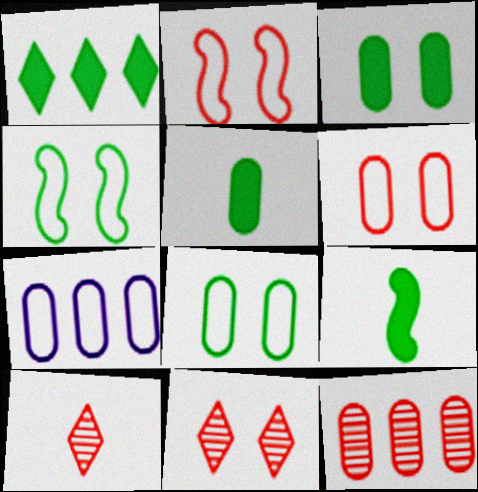[[1, 3, 9], 
[7, 9, 11]]